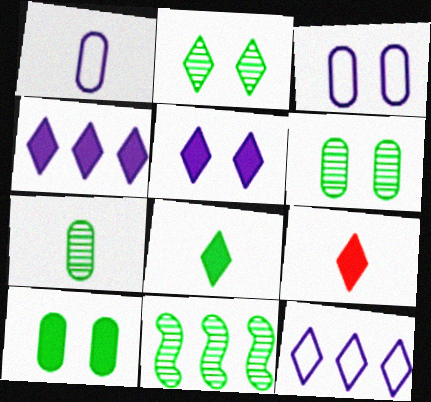[[2, 7, 11], 
[2, 9, 12], 
[3, 9, 11]]